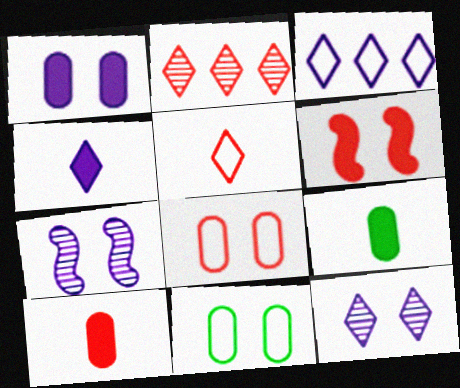[[3, 4, 12], 
[6, 11, 12]]